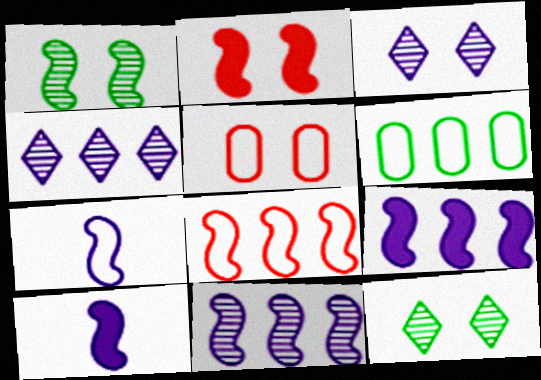[[1, 8, 10]]